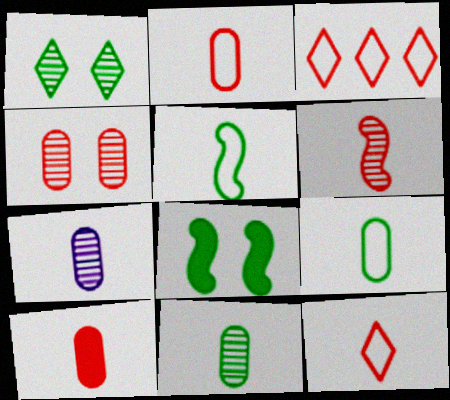[[3, 7, 8], 
[6, 10, 12], 
[7, 9, 10]]